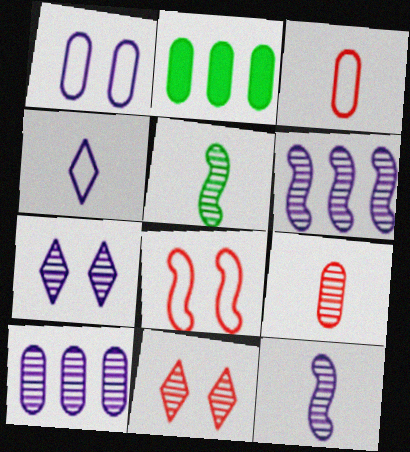[[1, 2, 9], 
[5, 10, 11], 
[7, 10, 12]]